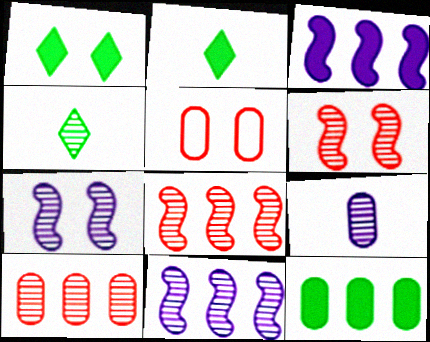[[1, 5, 7], 
[2, 5, 11], 
[3, 4, 5], 
[4, 7, 10], 
[5, 9, 12]]